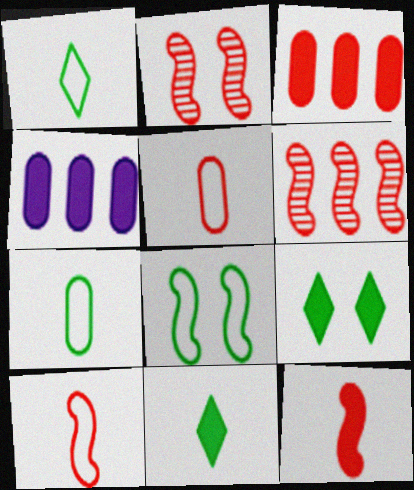[[1, 2, 4], 
[4, 9, 12]]